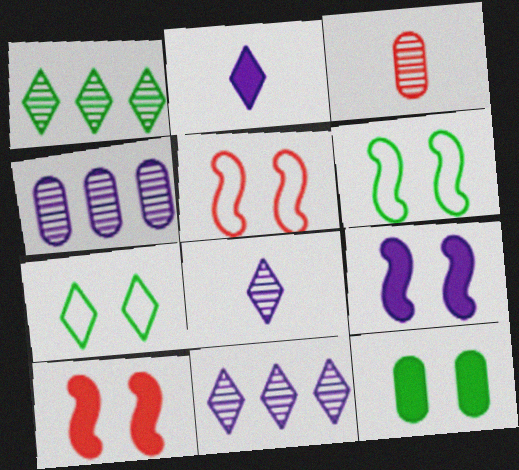[]